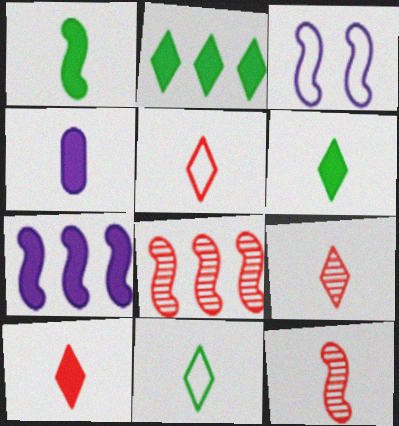[[1, 3, 8], 
[1, 4, 10], 
[4, 11, 12], 
[5, 9, 10]]